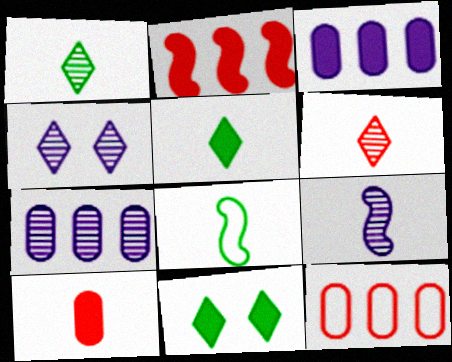[[4, 7, 9], 
[9, 11, 12]]